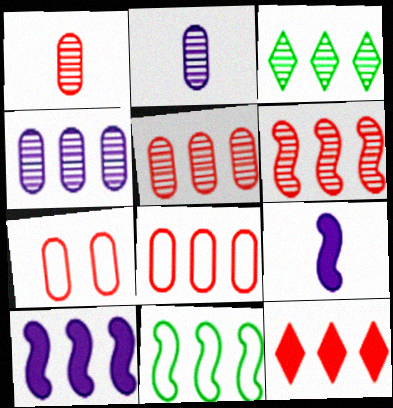[[3, 4, 6], 
[3, 7, 9], 
[3, 8, 10], 
[4, 11, 12], 
[6, 8, 12], 
[6, 10, 11]]